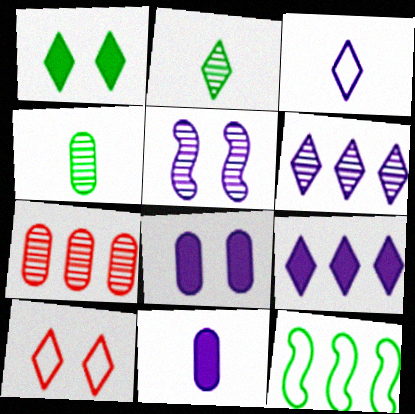[[1, 4, 12], 
[2, 5, 7], 
[2, 9, 10], 
[7, 9, 12]]